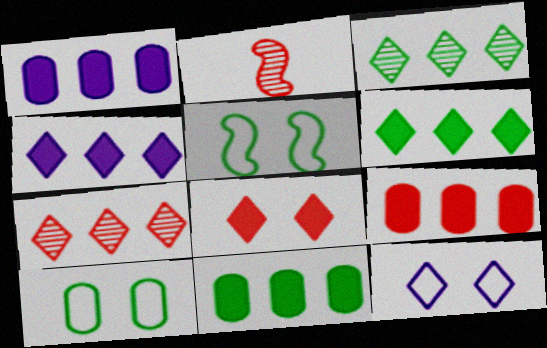[[1, 9, 11], 
[2, 4, 10], 
[2, 11, 12]]